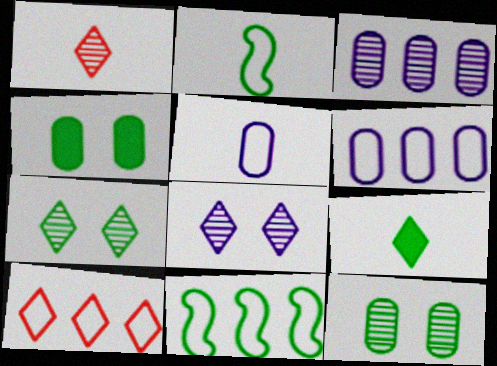[[6, 10, 11], 
[8, 9, 10], 
[9, 11, 12]]